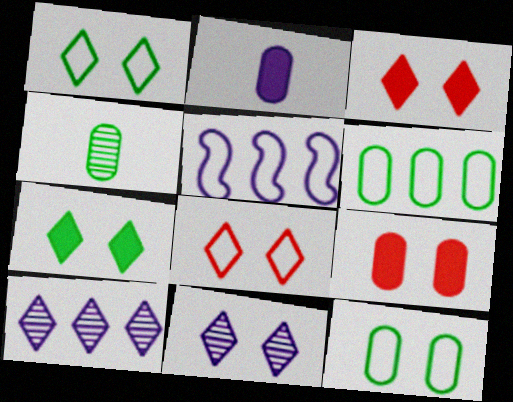[[1, 3, 11], 
[2, 5, 11], 
[3, 4, 5], 
[7, 8, 11]]